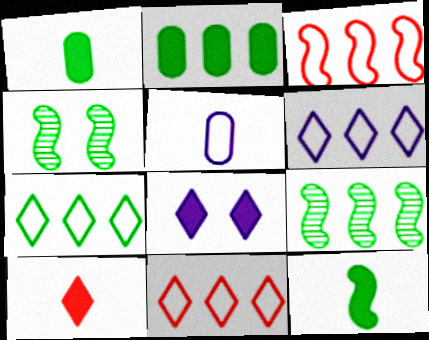[[1, 4, 7], 
[2, 7, 9], 
[6, 7, 11]]